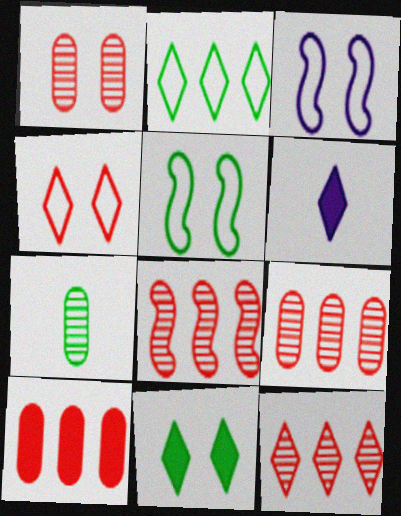[[1, 3, 11], 
[5, 6, 9], 
[8, 9, 12]]